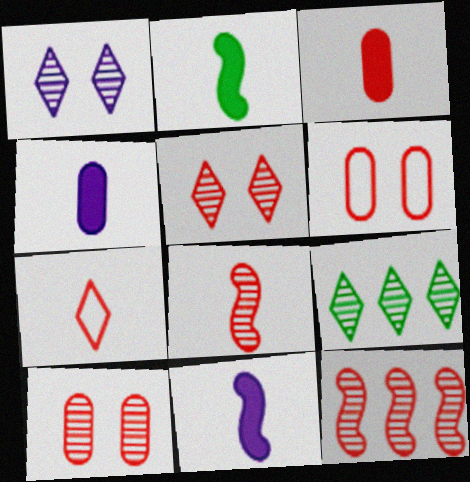[[3, 7, 8], 
[6, 9, 11]]